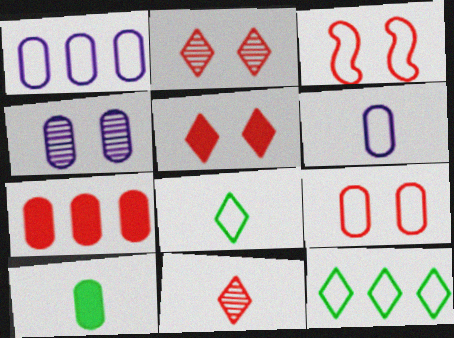[[1, 3, 8], 
[3, 6, 12], 
[3, 7, 11]]